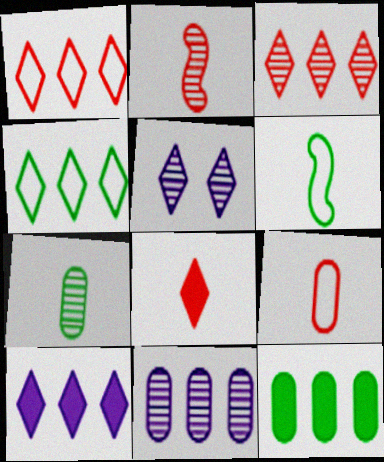[[2, 8, 9], 
[3, 4, 10], 
[4, 5, 8]]